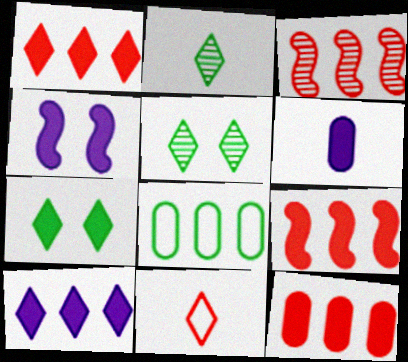[[1, 9, 12], 
[3, 8, 10], 
[4, 6, 10], 
[5, 10, 11], 
[6, 7, 9]]